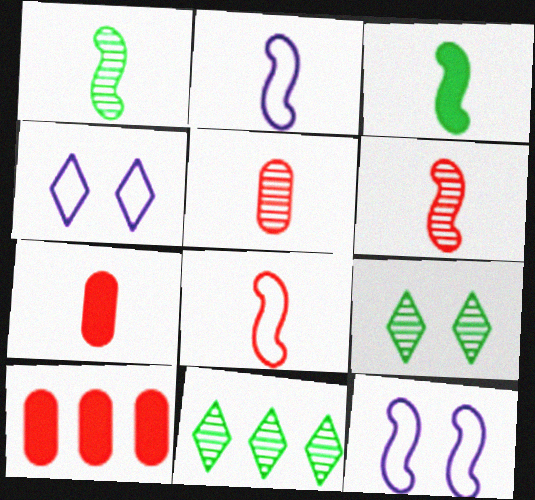[[1, 4, 10], 
[2, 3, 6], 
[2, 9, 10], 
[7, 11, 12]]